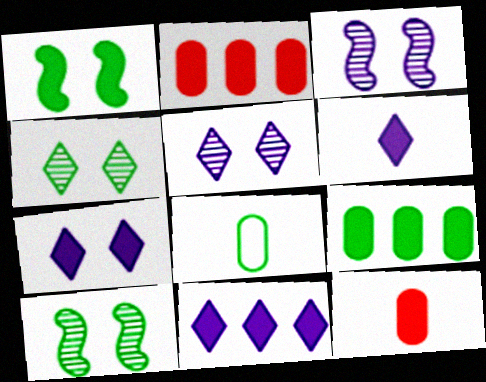[[1, 2, 6], 
[1, 11, 12], 
[6, 7, 11]]